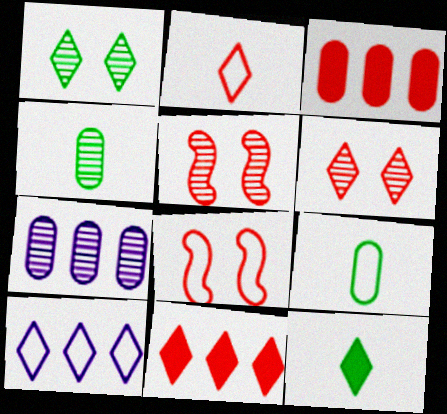[[2, 3, 5], 
[2, 6, 11], 
[6, 10, 12], 
[7, 8, 12], 
[8, 9, 10]]